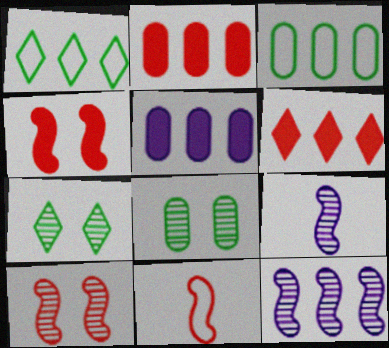[[1, 2, 12], 
[3, 6, 12], 
[5, 7, 11]]